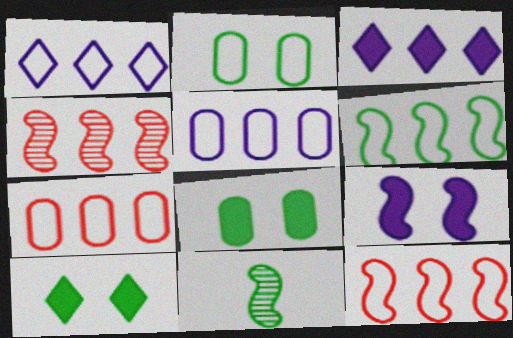[[1, 6, 7], 
[9, 11, 12]]